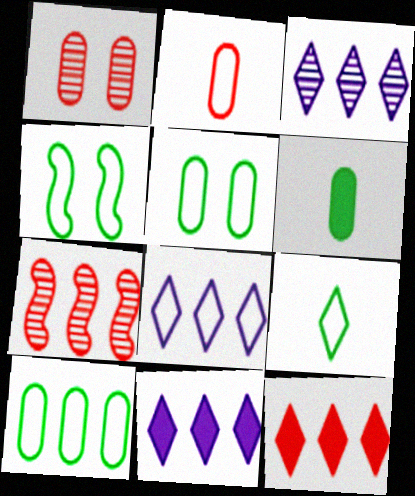[[2, 4, 8], 
[3, 8, 11], 
[4, 9, 10], 
[7, 10, 11]]